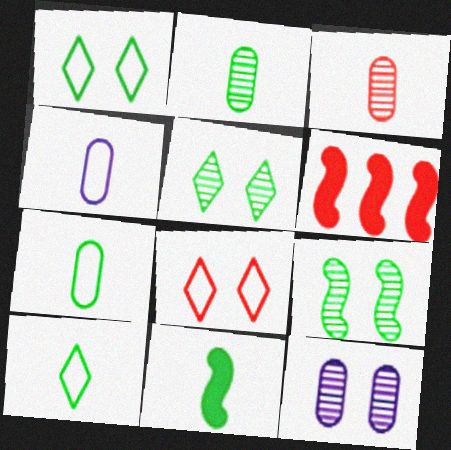[[2, 10, 11], 
[3, 6, 8], 
[4, 5, 6], 
[6, 10, 12]]